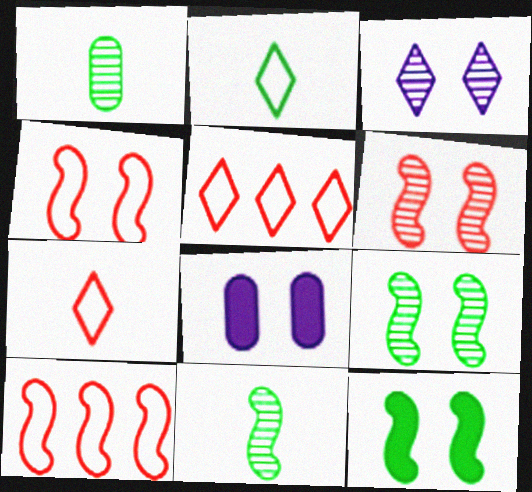[[5, 8, 11]]